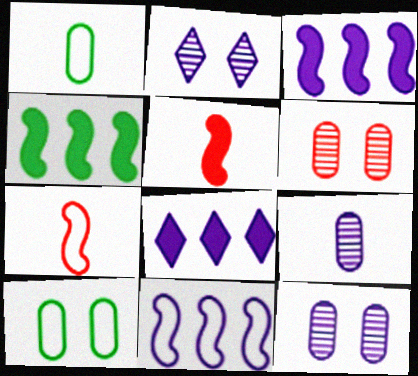[]